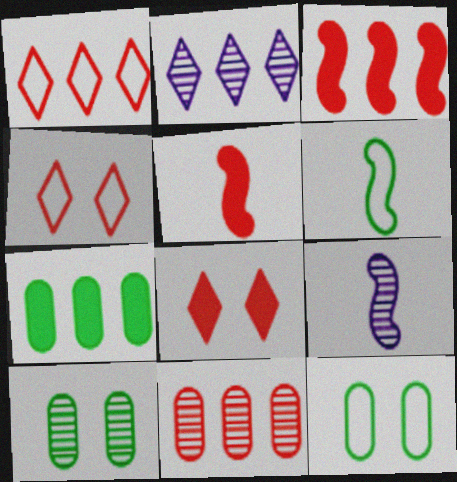[[1, 3, 11], 
[2, 5, 12], 
[4, 5, 11], 
[4, 7, 9], 
[5, 6, 9]]